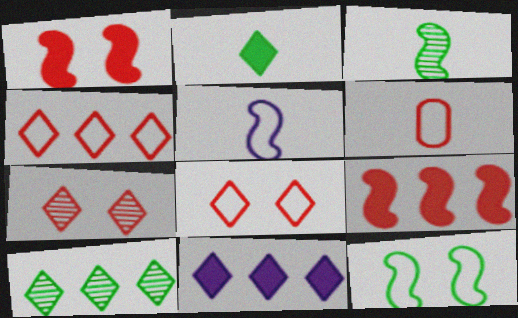[[4, 10, 11], 
[6, 7, 9]]